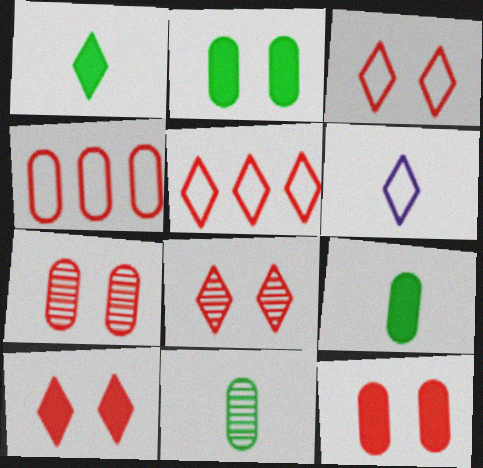[[3, 8, 10]]